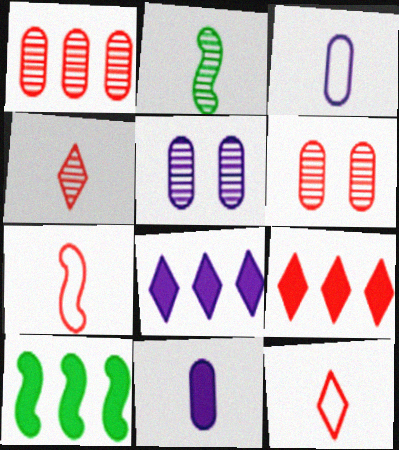[[2, 11, 12], 
[5, 10, 12], 
[6, 7, 9]]